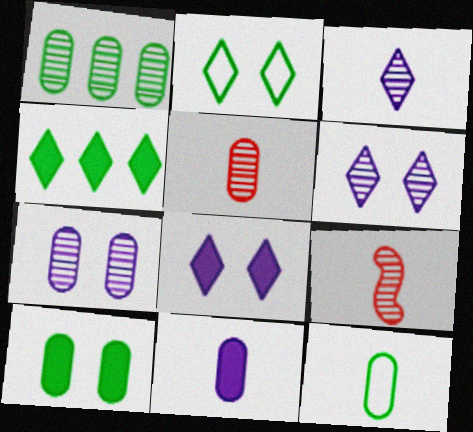[[1, 5, 7], 
[1, 6, 9], 
[1, 10, 12], 
[5, 11, 12]]